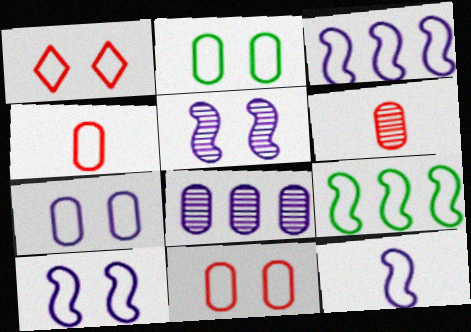[[1, 2, 10], 
[2, 7, 11], 
[3, 10, 12]]